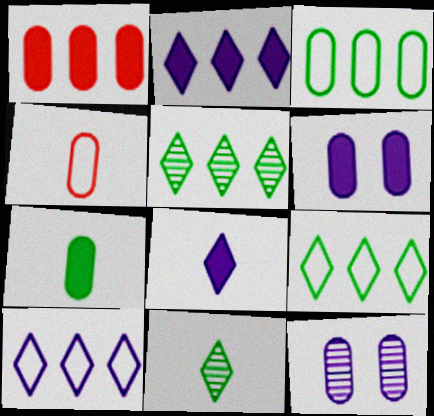[[1, 6, 7]]